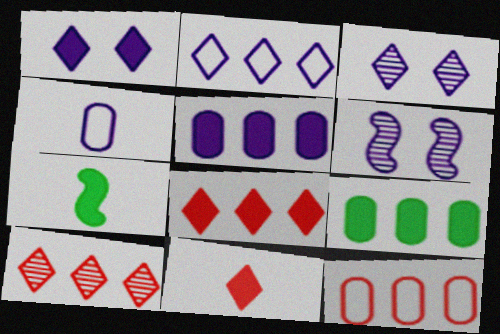[[3, 7, 12]]